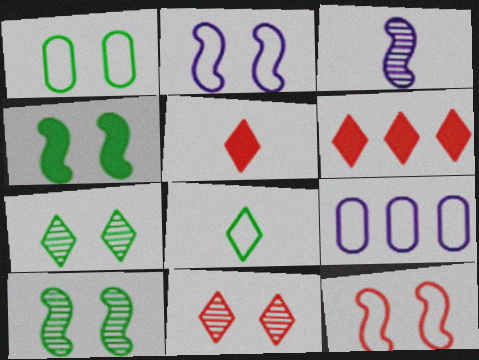[[1, 3, 6], 
[1, 4, 7], 
[5, 9, 10], 
[8, 9, 12]]